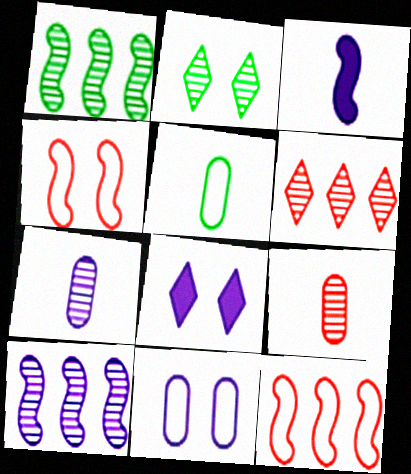[[1, 3, 4], 
[2, 9, 10]]